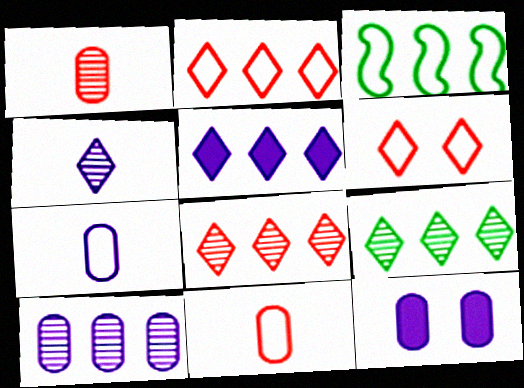[[2, 5, 9], 
[3, 6, 7], 
[7, 10, 12]]